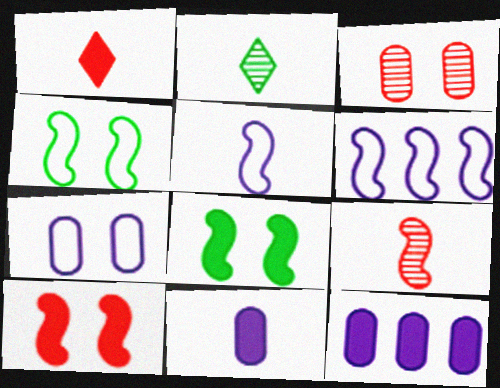[[1, 8, 12], 
[6, 8, 9]]